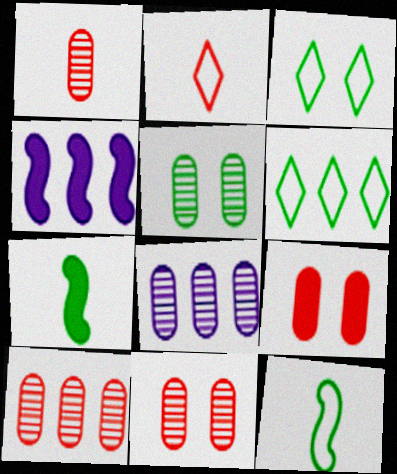[[1, 3, 4], 
[1, 5, 8], 
[1, 10, 11], 
[2, 4, 5], 
[4, 6, 10], 
[5, 6, 7]]